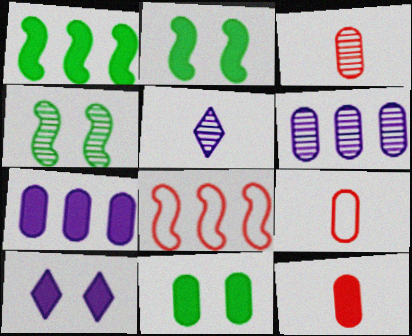[[1, 10, 12], 
[3, 9, 12], 
[5, 8, 11], 
[6, 9, 11], 
[7, 11, 12]]